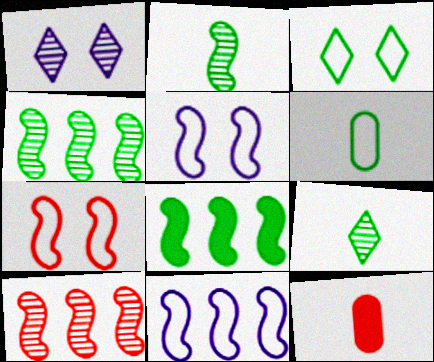[[8, 10, 11]]